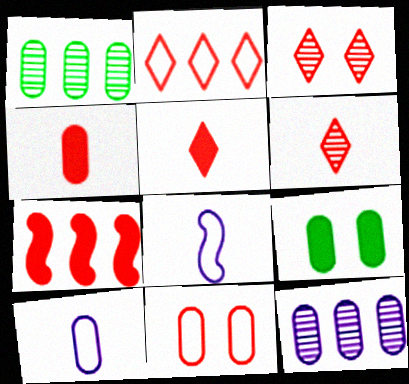[[2, 3, 5], 
[6, 7, 11]]